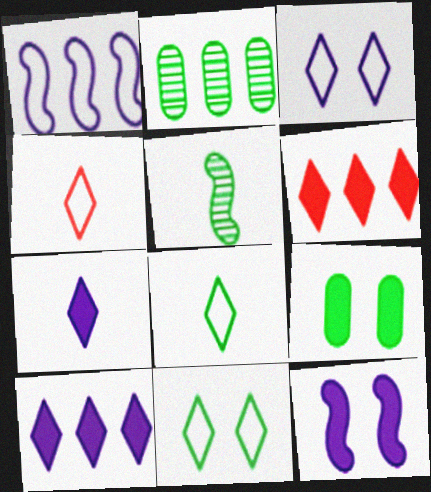[[1, 2, 6], 
[2, 4, 12]]